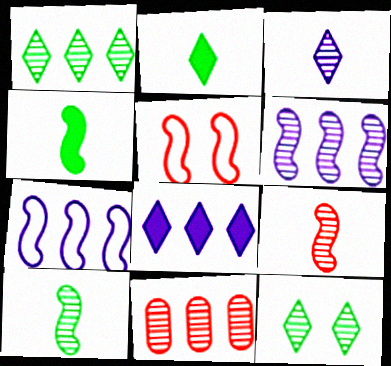[[1, 6, 11], 
[4, 5, 6]]